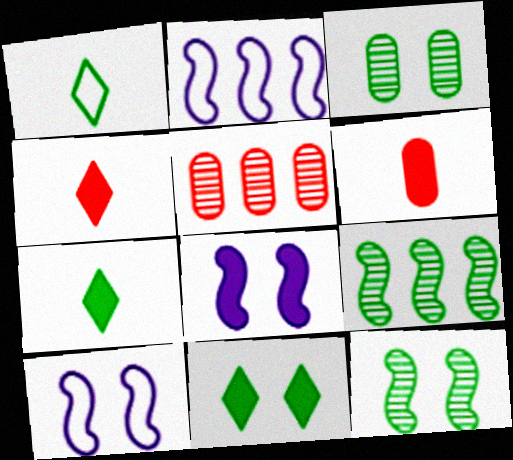[[1, 5, 8], 
[2, 3, 4], 
[5, 7, 10]]